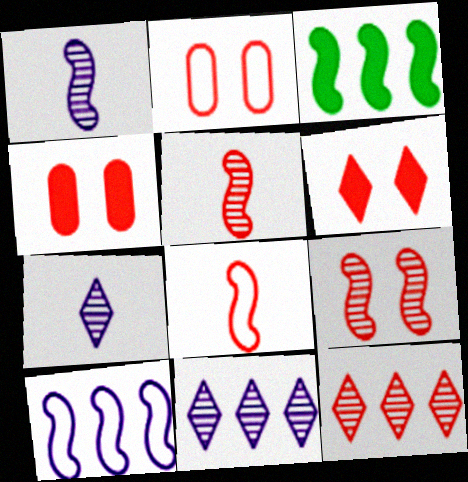[[2, 3, 7], 
[2, 6, 9], 
[4, 8, 12]]